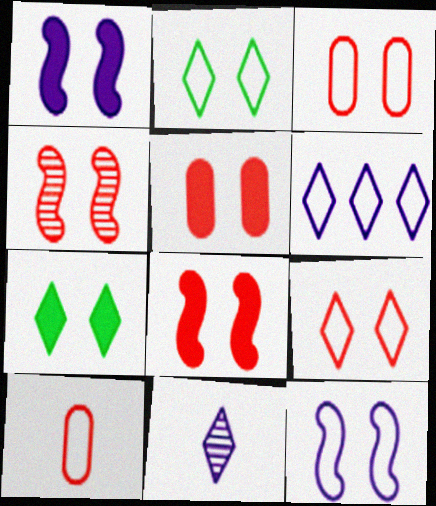[[1, 5, 7], 
[2, 3, 12], 
[4, 5, 9]]